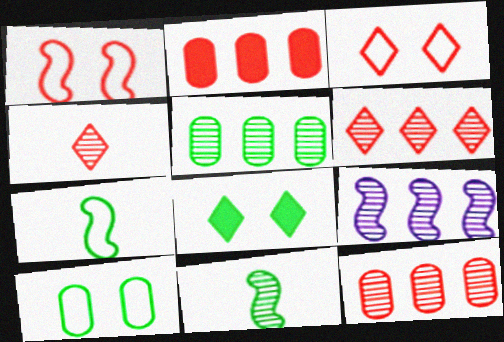[[1, 2, 4], 
[5, 6, 9], 
[5, 7, 8]]